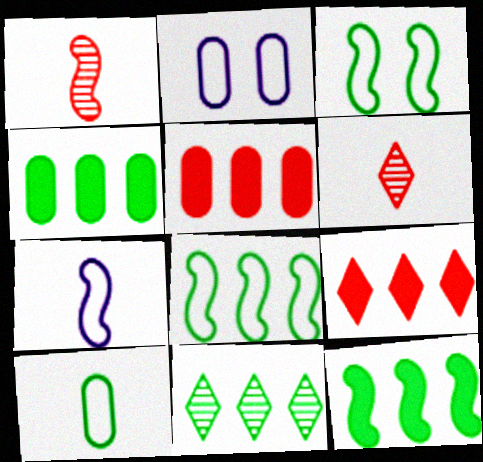[[2, 6, 12], 
[4, 8, 11]]